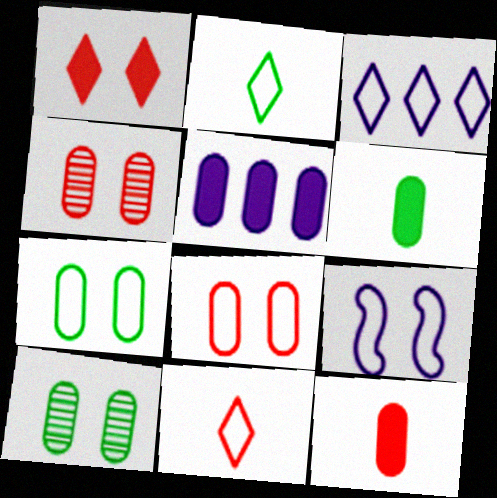[[1, 9, 10]]